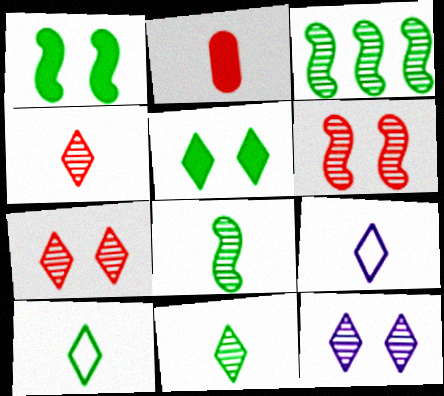[[2, 8, 9]]